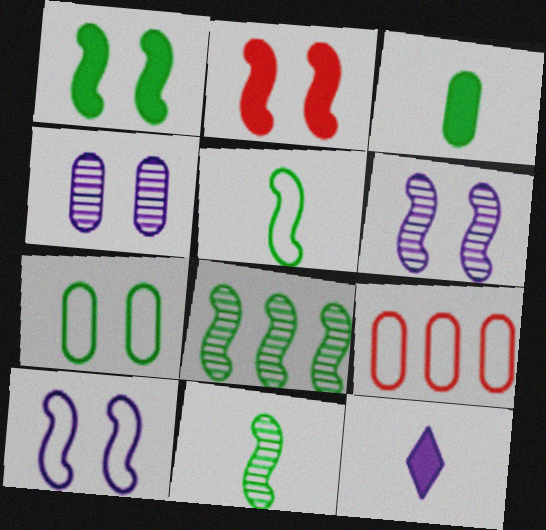[[1, 5, 8], 
[3, 4, 9]]